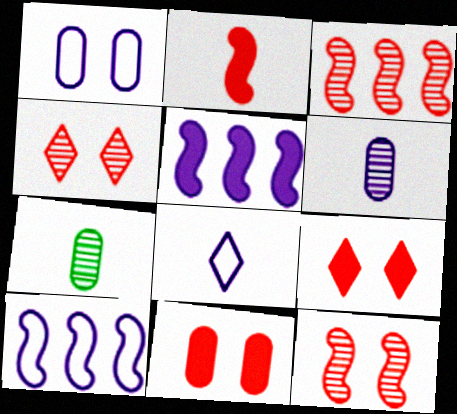[[1, 8, 10], 
[2, 7, 8], 
[7, 9, 10]]